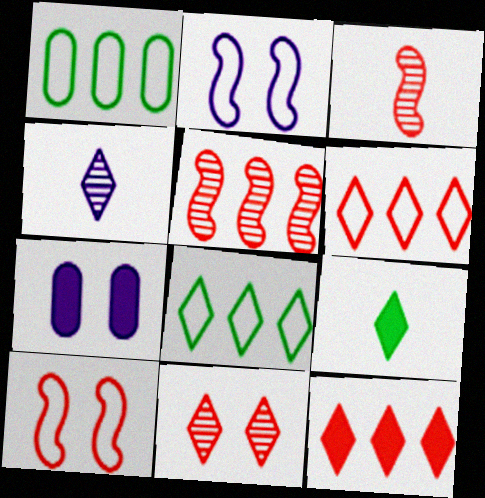[[3, 7, 8]]